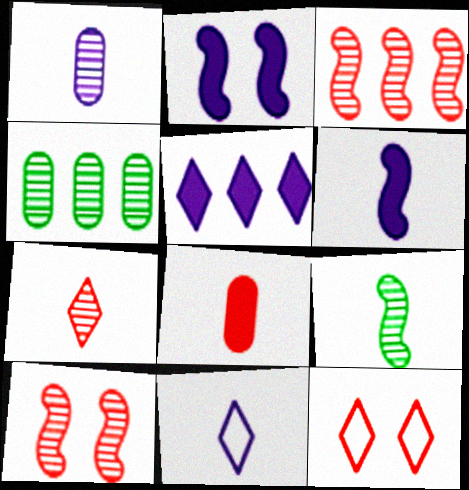[[1, 6, 11], 
[1, 7, 9], 
[3, 8, 12], 
[4, 6, 12], 
[8, 9, 11]]